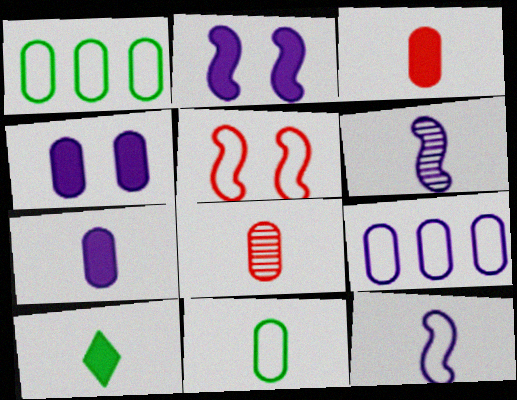[[1, 4, 8], 
[7, 8, 11], 
[8, 10, 12]]